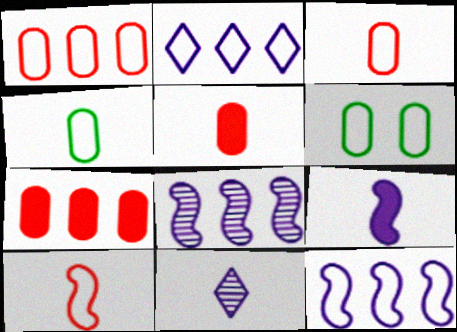[[2, 6, 10]]